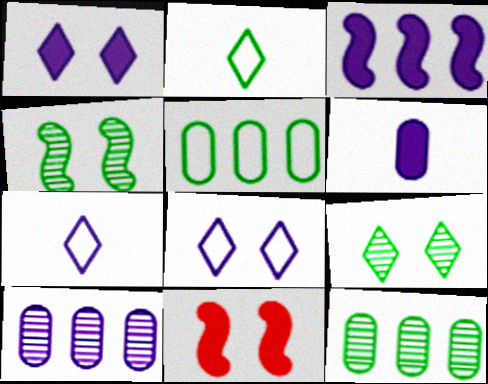[[1, 3, 6], 
[2, 10, 11], 
[7, 11, 12]]